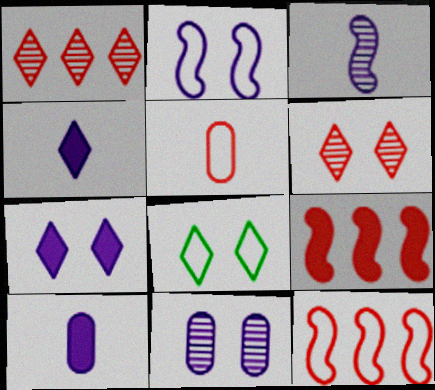[[1, 4, 8], 
[2, 7, 11], 
[5, 6, 9], 
[6, 7, 8]]